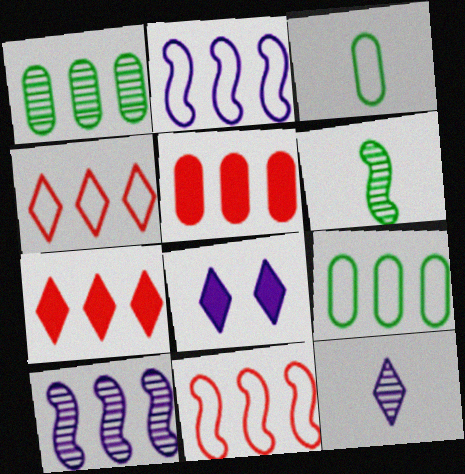[[1, 2, 7], 
[2, 4, 9], 
[7, 9, 10]]